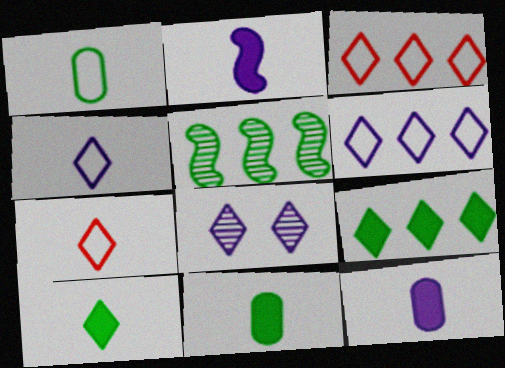[[3, 8, 10], 
[7, 8, 9]]